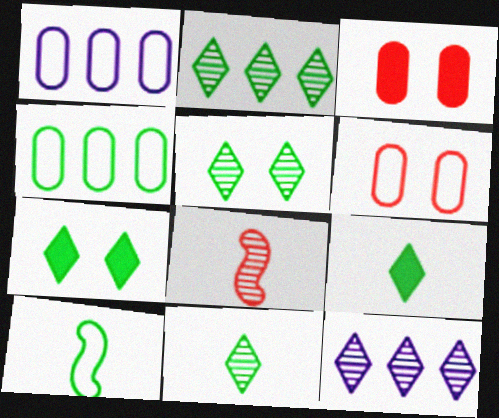[[1, 7, 8], 
[2, 5, 11], 
[3, 10, 12]]